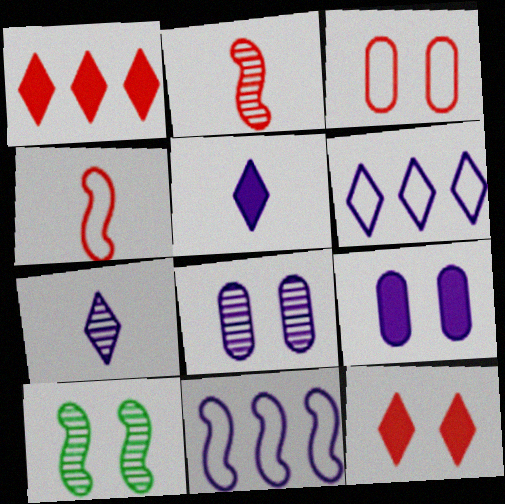[[1, 2, 3], 
[5, 8, 11], 
[7, 9, 11]]